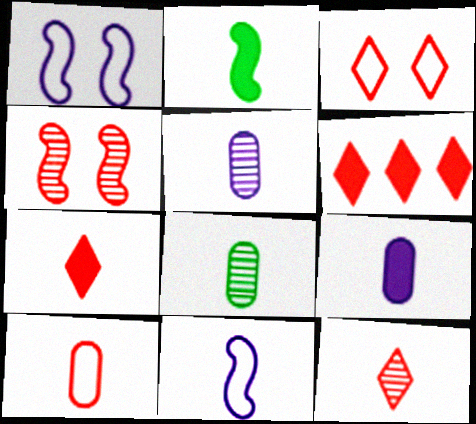[[1, 6, 8], 
[2, 7, 9], 
[3, 6, 12], 
[4, 6, 10], 
[7, 8, 11], 
[8, 9, 10]]